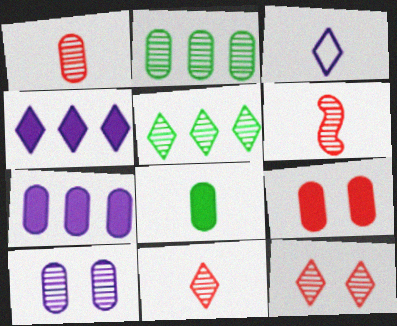[[1, 2, 10], 
[1, 6, 11], 
[3, 6, 8], 
[5, 6, 10], 
[7, 8, 9]]